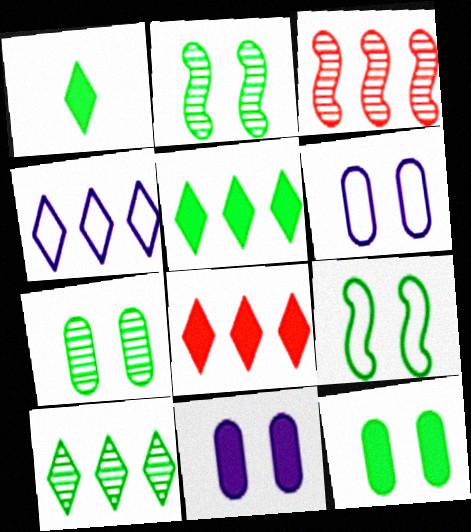[[1, 3, 6], 
[4, 8, 10]]